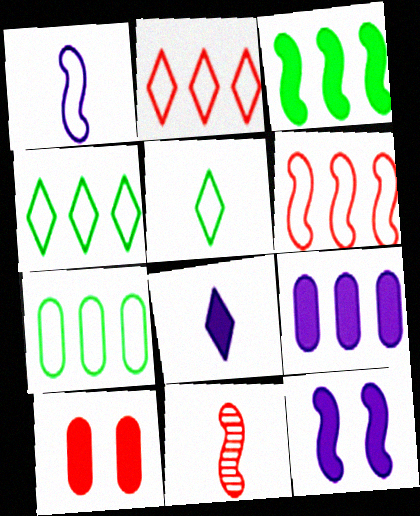[[2, 10, 11], 
[3, 8, 10], 
[8, 9, 12]]